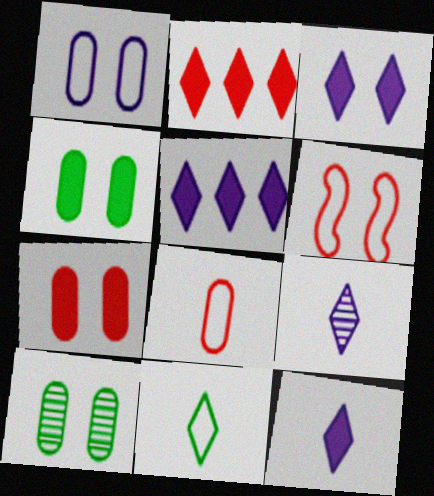[[1, 7, 10], 
[3, 5, 12], 
[3, 6, 10]]